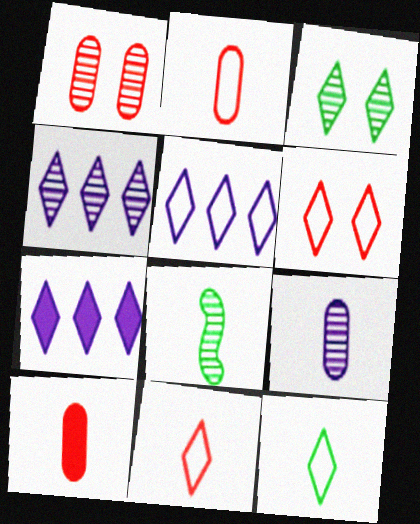[[1, 4, 8], 
[3, 7, 11], 
[4, 5, 7], 
[5, 6, 12]]